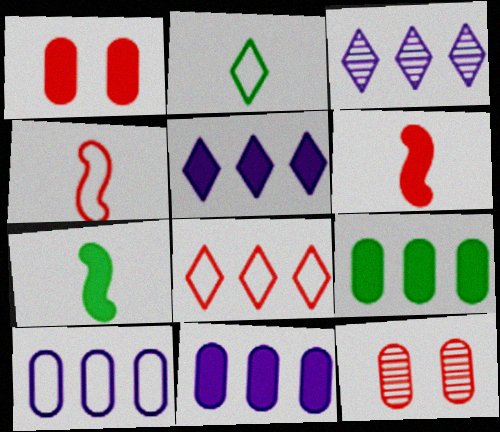[[1, 5, 7], 
[6, 8, 12]]